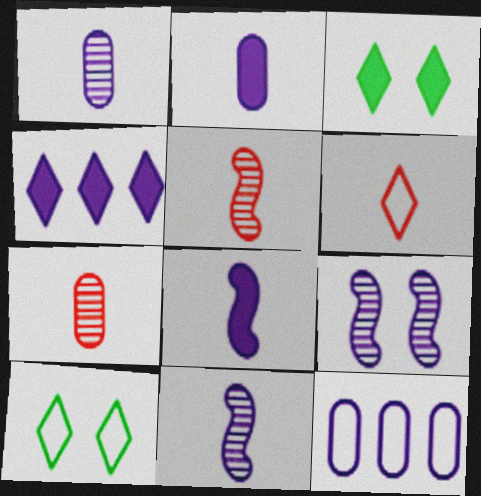[[3, 5, 12]]